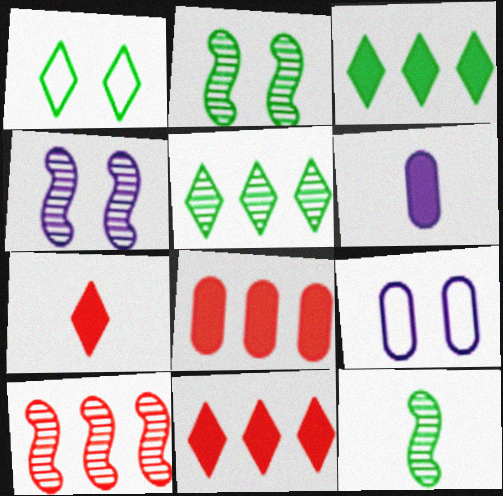[[1, 6, 10], 
[4, 10, 12], 
[9, 11, 12]]